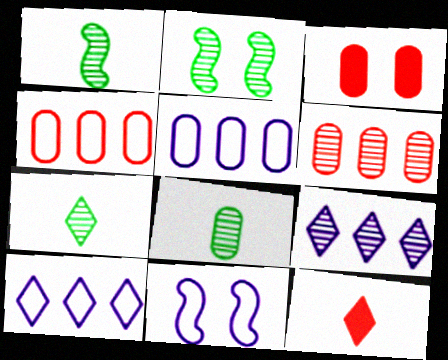[[1, 3, 10], 
[1, 7, 8], 
[2, 5, 12], 
[3, 5, 8]]